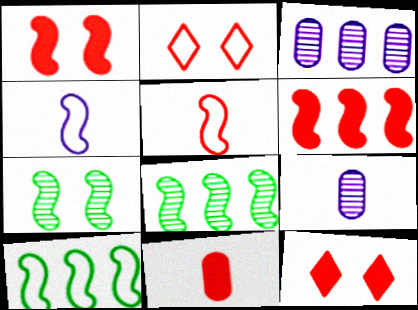[[1, 4, 8], 
[4, 6, 7], 
[6, 11, 12], 
[9, 10, 12]]